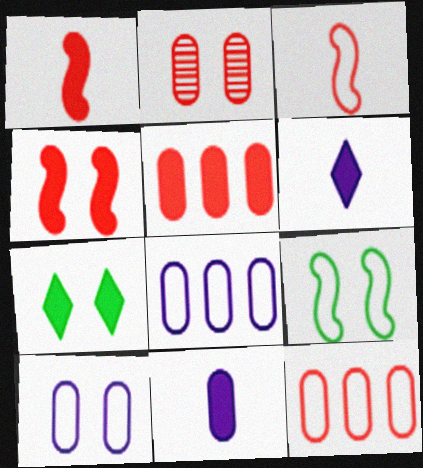[]